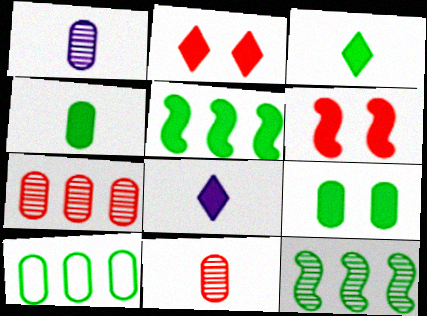[[3, 5, 9]]